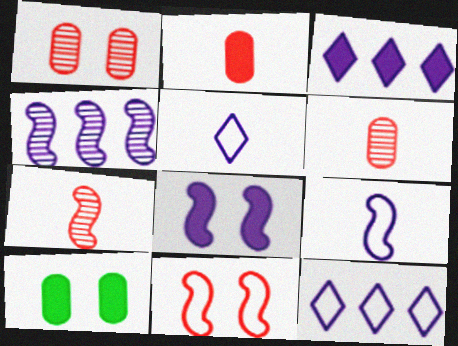[[4, 8, 9], 
[7, 10, 12]]